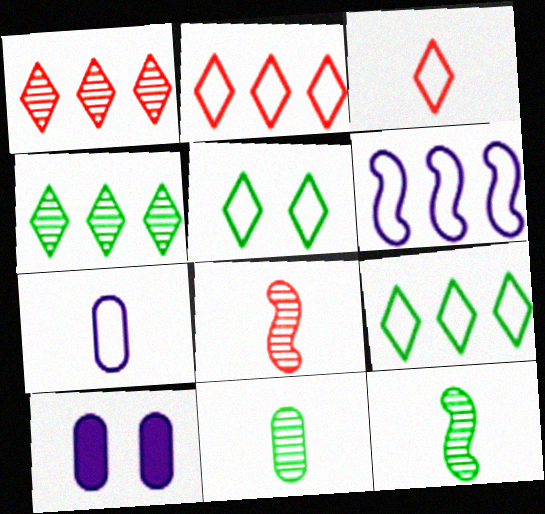[[2, 10, 12], 
[8, 9, 10]]